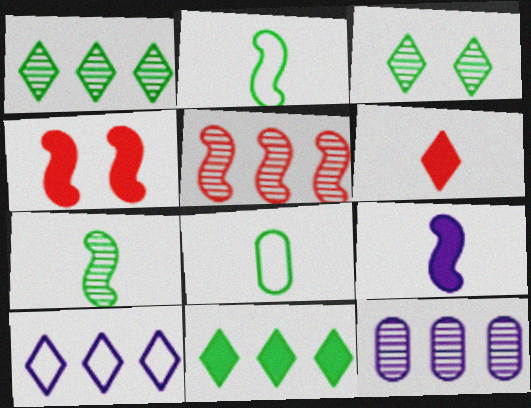[[1, 5, 12], 
[3, 6, 10]]